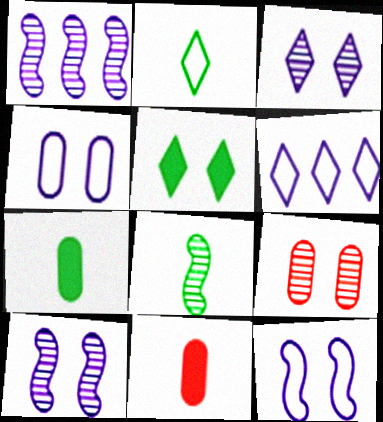[[2, 7, 8], 
[5, 9, 12]]